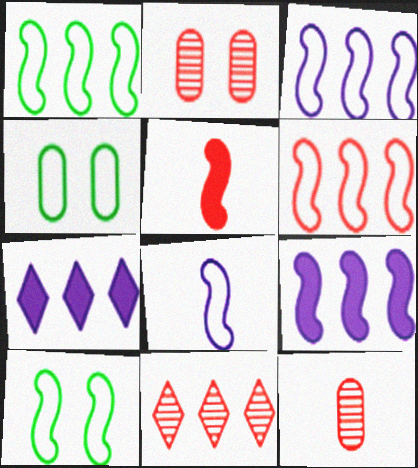[[1, 3, 6], 
[6, 8, 10], 
[7, 10, 12]]